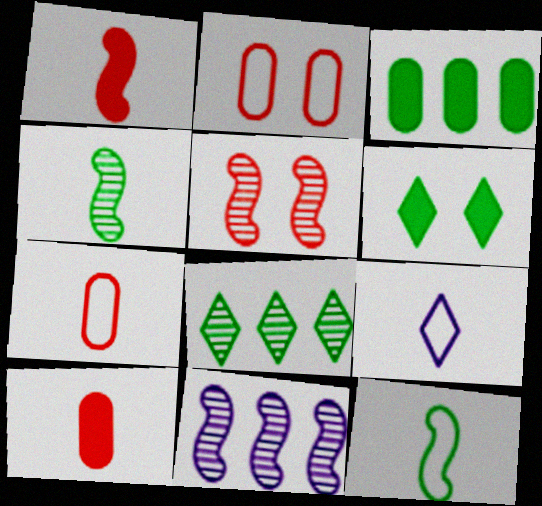[[3, 5, 9], 
[4, 5, 11], 
[4, 9, 10], 
[6, 7, 11], 
[7, 9, 12]]